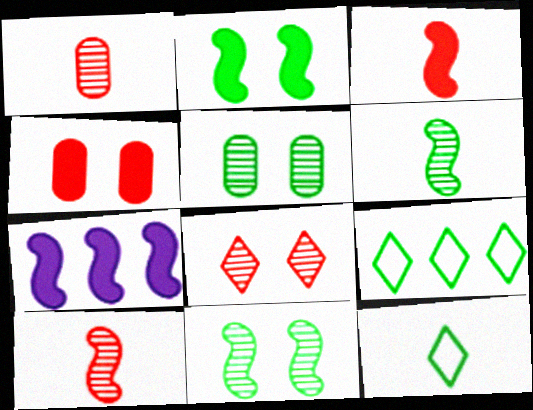[[2, 3, 7]]